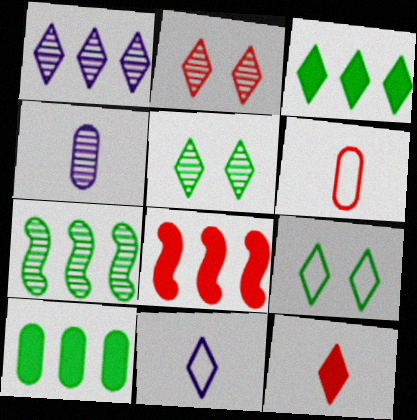[[1, 9, 12], 
[2, 3, 11], 
[2, 4, 7], 
[2, 6, 8], 
[4, 8, 9]]